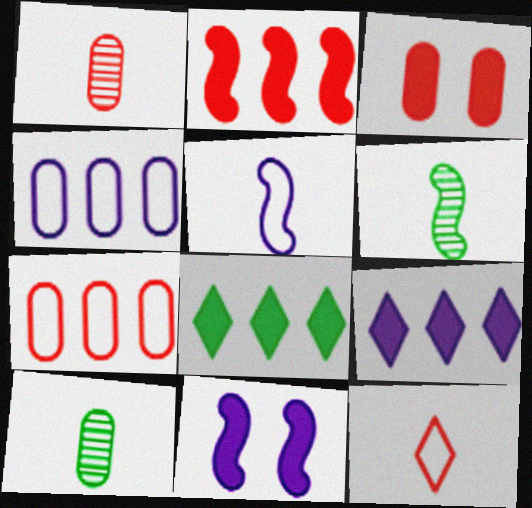[[1, 3, 7], 
[3, 4, 10]]